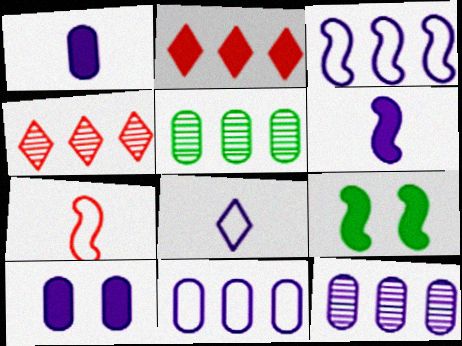[[1, 2, 9], 
[2, 3, 5]]